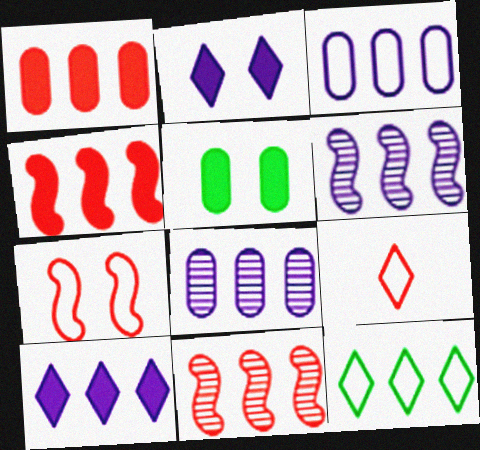[[1, 6, 12], 
[3, 6, 10], 
[4, 8, 12], 
[5, 6, 9]]